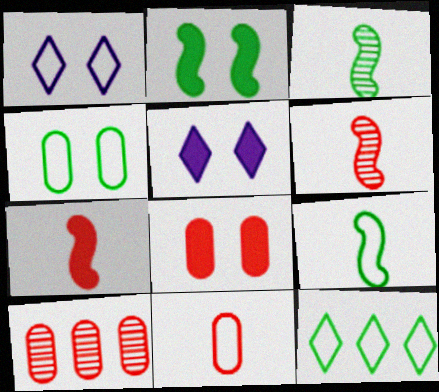[[2, 5, 8], 
[4, 9, 12], 
[5, 9, 10], 
[8, 10, 11]]